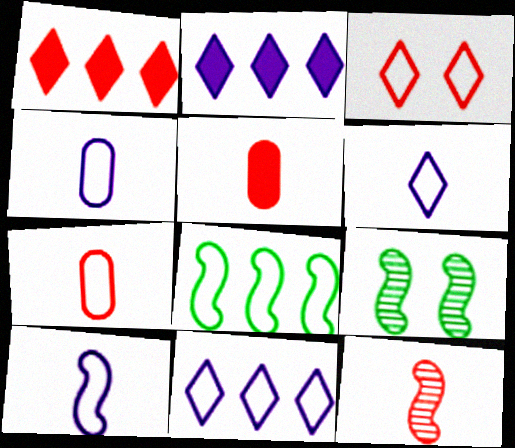[[1, 4, 9], 
[2, 7, 9], 
[3, 4, 8], 
[4, 6, 10], 
[5, 9, 11]]